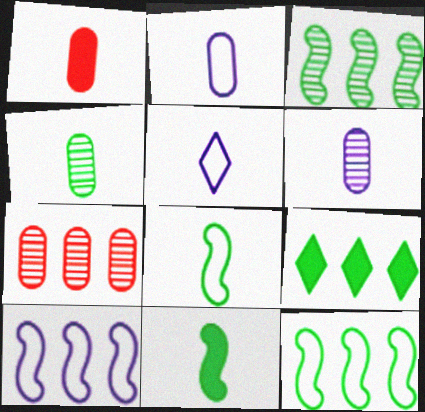[[1, 2, 4], 
[7, 9, 10]]